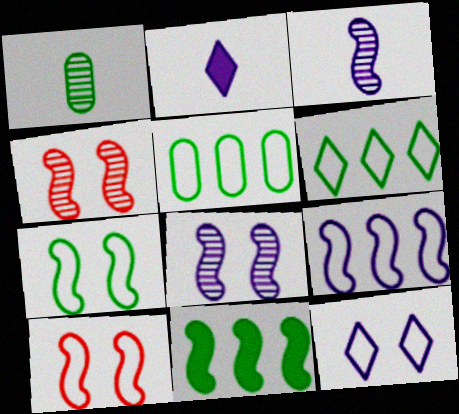[[2, 4, 5], 
[3, 10, 11]]